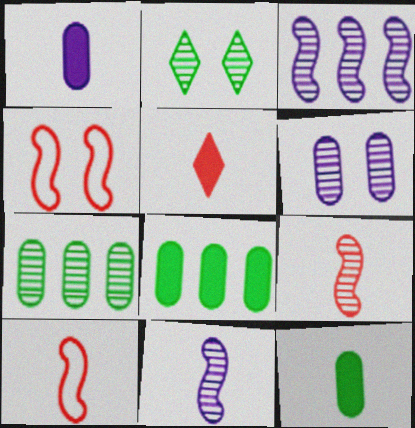[]